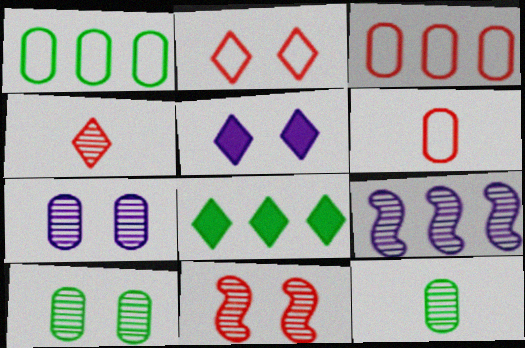[[3, 8, 9], 
[4, 9, 10]]